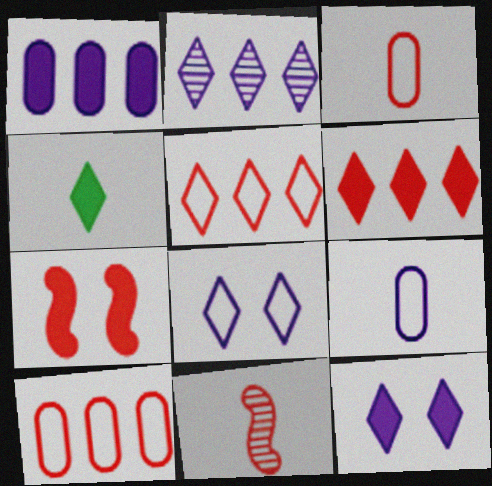[[1, 4, 7], 
[4, 6, 12], 
[4, 9, 11]]